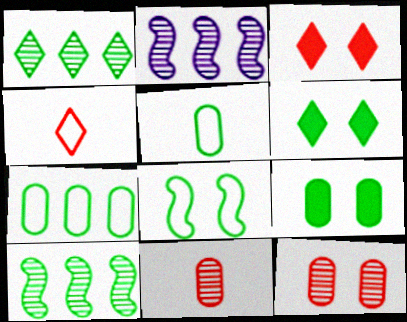[[2, 3, 5], 
[2, 4, 9], 
[5, 6, 10]]